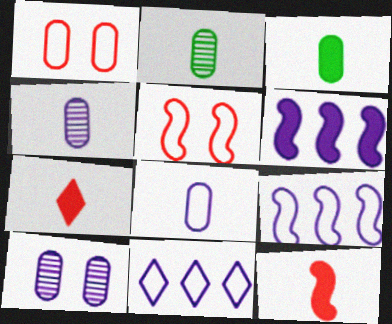[]